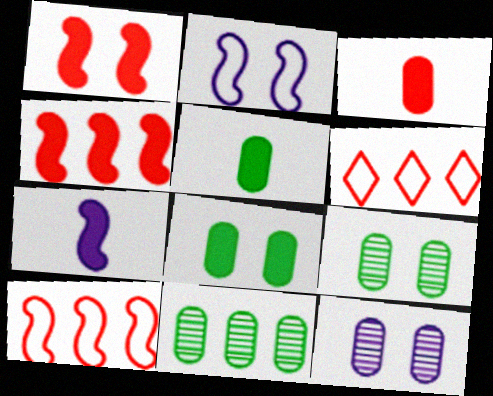[[6, 7, 9]]